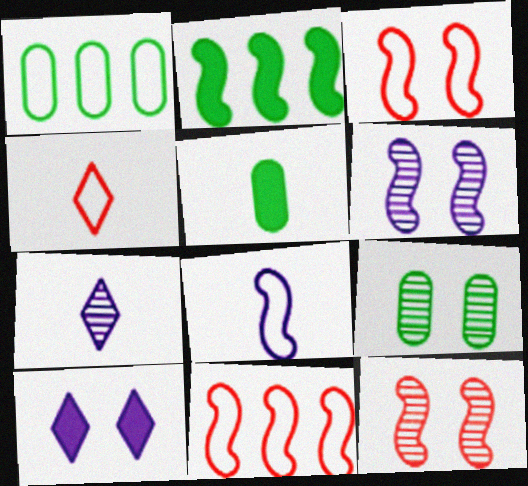[[1, 5, 9], 
[2, 8, 12], 
[3, 9, 10]]